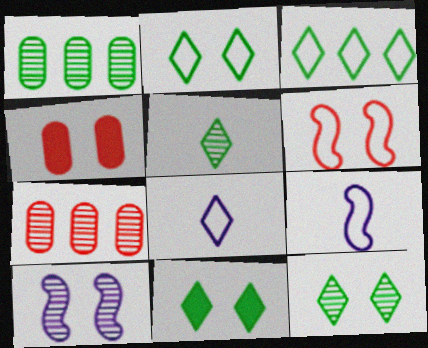[[2, 4, 10], 
[2, 11, 12], 
[3, 5, 11], 
[5, 7, 10], 
[7, 9, 11]]